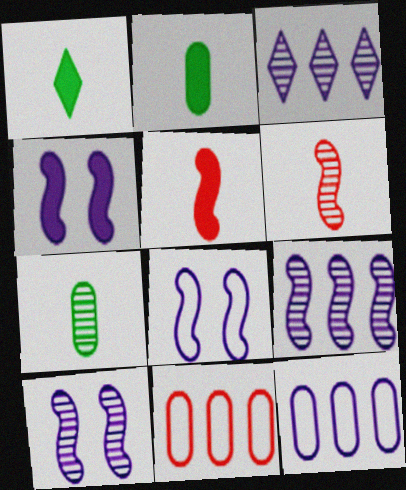[[1, 10, 11], 
[4, 8, 10]]